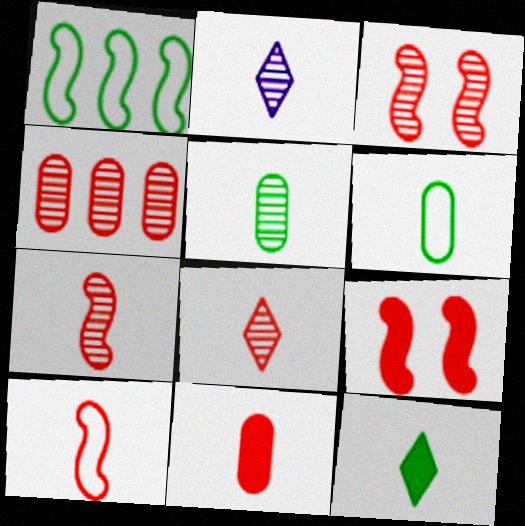[[2, 5, 7], 
[3, 4, 8], 
[8, 10, 11]]